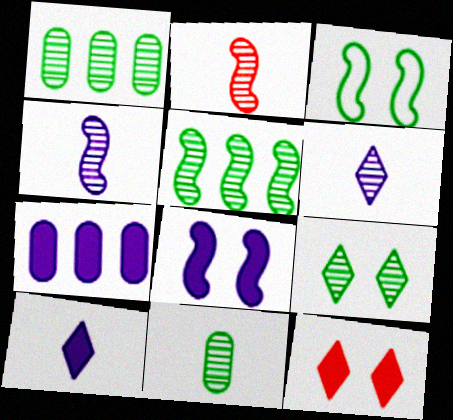[[2, 6, 11], 
[5, 9, 11], 
[7, 8, 10]]